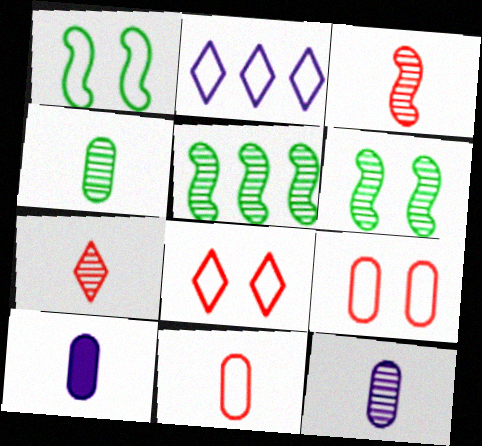[[1, 2, 11], 
[4, 10, 11], 
[5, 8, 10]]